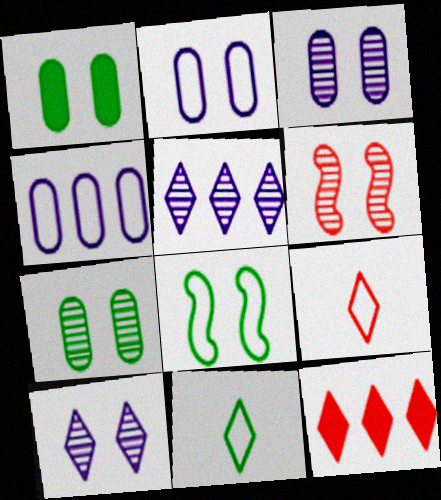[[4, 8, 9], 
[6, 7, 10], 
[10, 11, 12]]